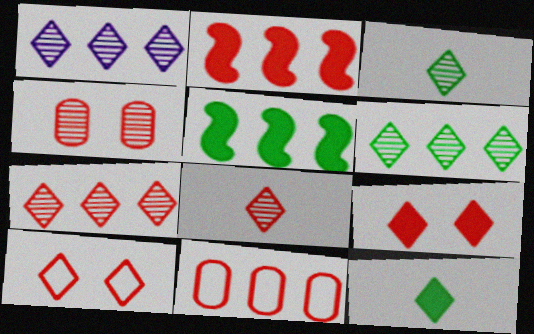[[1, 5, 11], 
[1, 6, 7], 
[1, 10, 12], 
[2, 7, 11]]